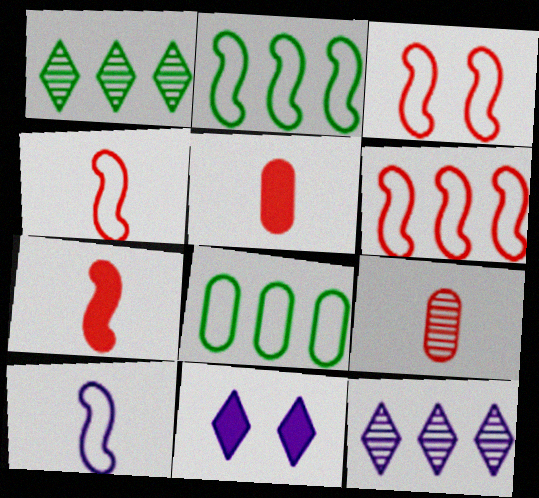[[2, 3, 10], 
[2, 9, 11], 
[3, 4, 6]]